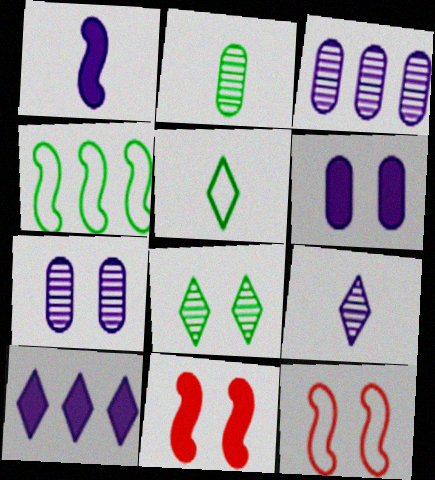[[1, 6, 10], 
[2, 10, 12], 
[3, 5, 11], 
[6, 8, 12]]